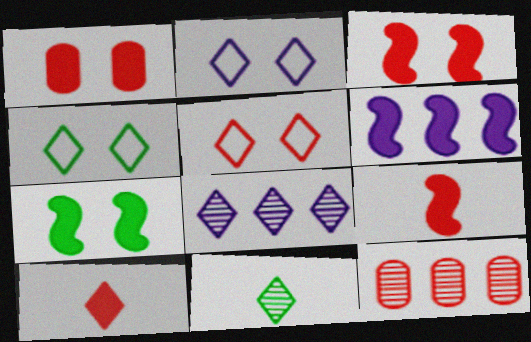[[2, 4, 5], 
[4, 8, 10], 
[5, 9, 12], 
[6, 7, 9]]